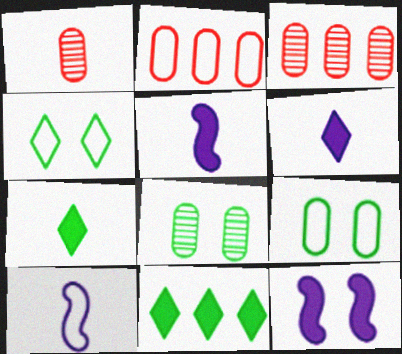[[1, 7, 10], 
[2, 4, 10], 
[3, 4, 5]]